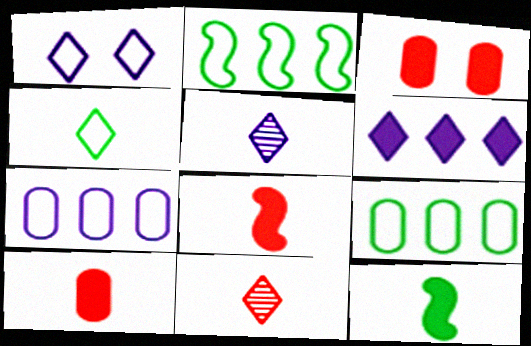[[1, 5, 6], 
[2, 3, 5], 
[3, 6, 12]]